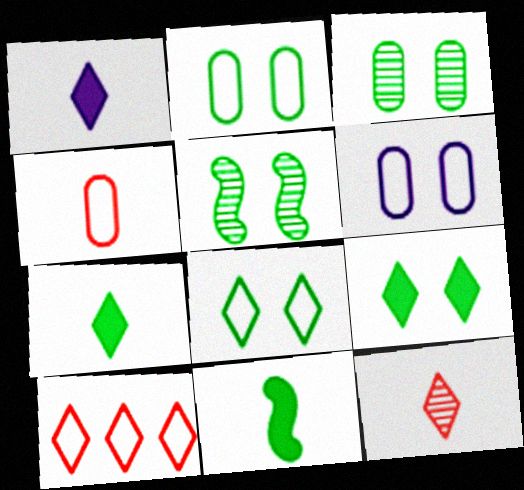[[2, 5, 9]]